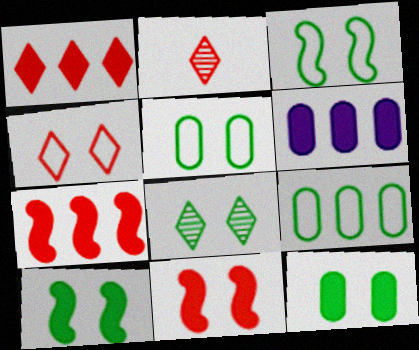[[1, 2, 4], 
[2, 3, 6], 
[3, 8, 12], 
[5, 8, 10]]